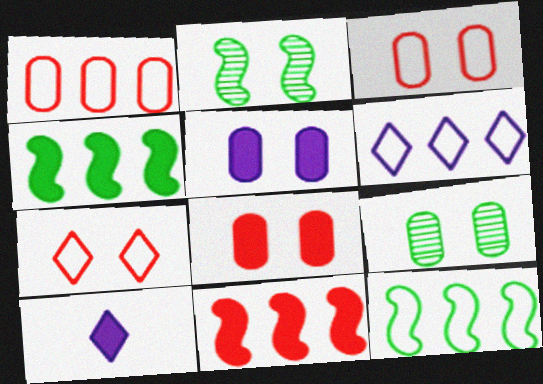[[1, 2, 10], 
[1, 6, 12], 
[2, 5, 7], 
[3, 5, 9], 
[4, 8, 10]]